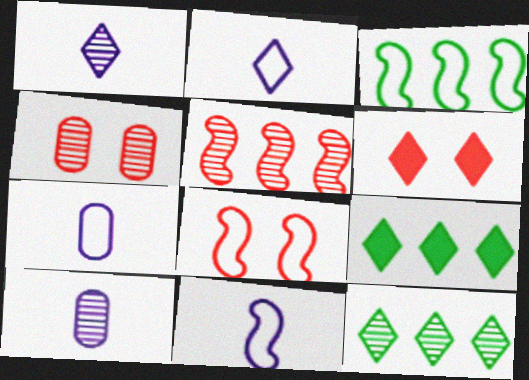[[2, 6, 12], 
[2, 7, 11], 
[3, 6, 10], 
[3, 8, 11], 
[4, 6, 8], 
[4, 9, 11], 
[8, 9, 10]]